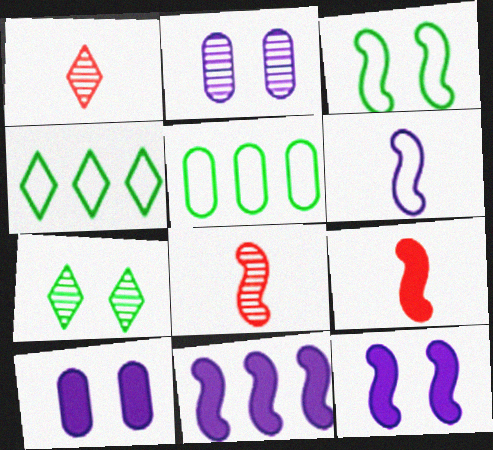[[1, 5, 12], 
[2, 4, 9], 
[3, 8, 11], 
[4, 8, 10]]